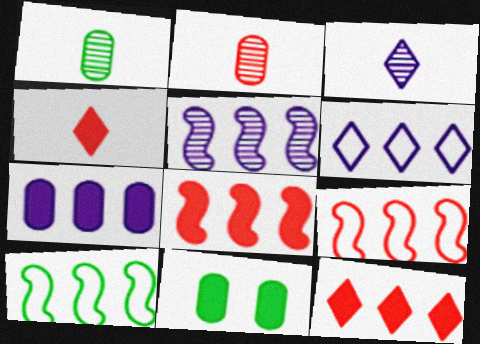[[3, 9, 11], 
[5, 6, 7], 
[5, 8, 10]]